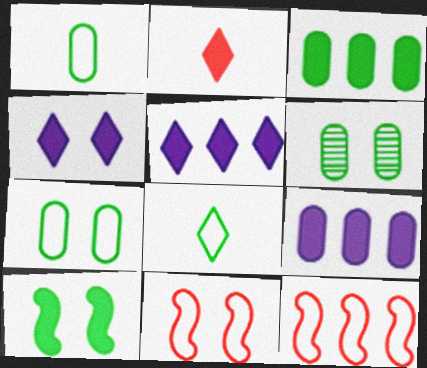[[1, 3, 6], 
[2, 9, 10], 
[4, 6, 11]]